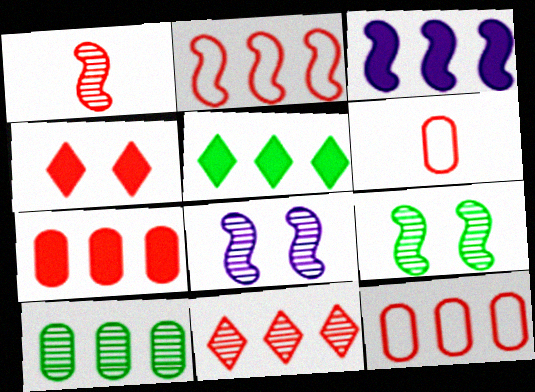[[1, 4, 12], 
[2, 7, 11], 
[3, 5, 7], 
[5, 6, 8]]